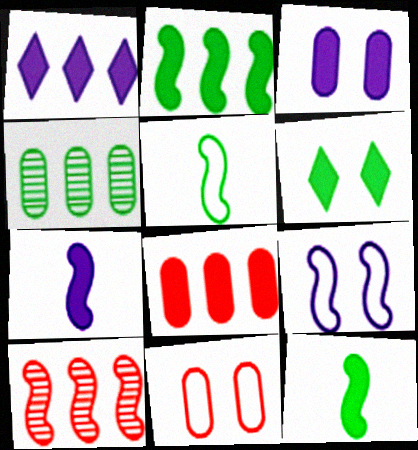[[1, 2, 8], 
[1, 3, 7], 
[4, 5, 6], 
[6, 7, 8], 
[9, 10, 12]]